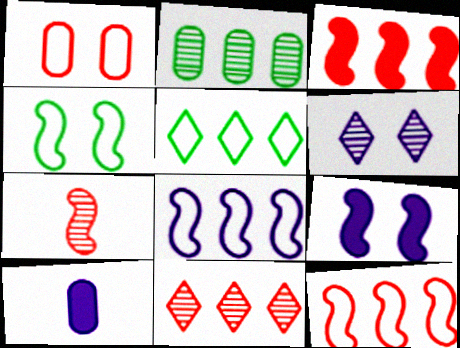[[1, 2, 10], 
[2, 6, 7], 
[4, 10, 11], 
[6, 8, 10]]